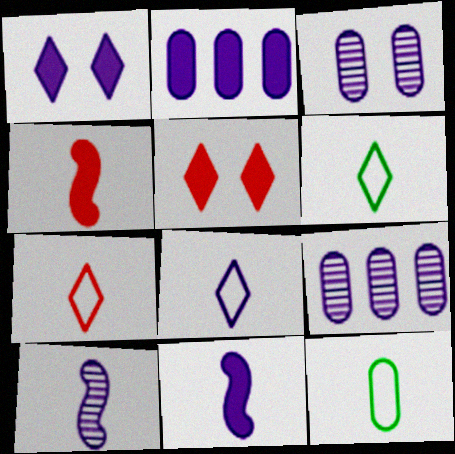[[1, 2, 11], 
[6, 7, 8]]